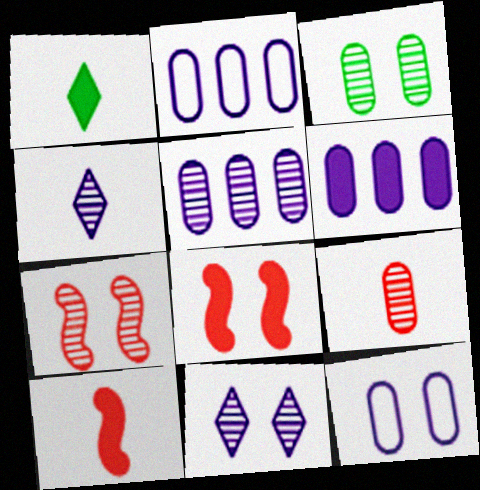[[1, 2, 7], 
[1, 6, 8], 
[2, 5, 6], 
[3, 5, 9], 
[3, 7, 11]]